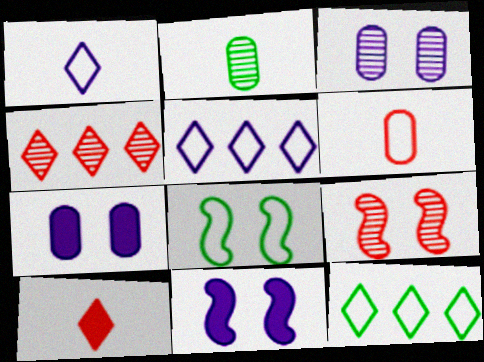[[5, 6, 8], 
[8, 9, 11]]